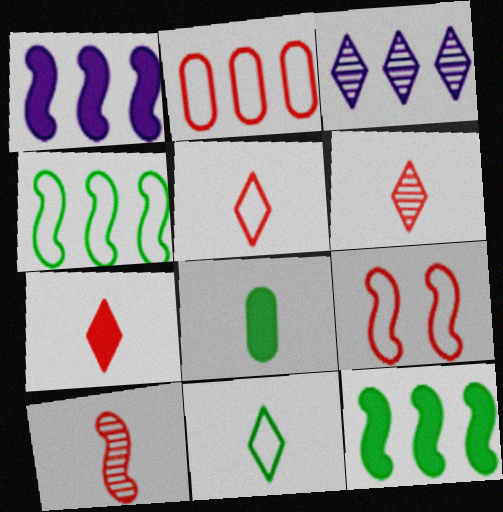[[2, 3, 12], 
[2, 5, 9], 
[3, 8, 9], 
[5, 6, 7]]